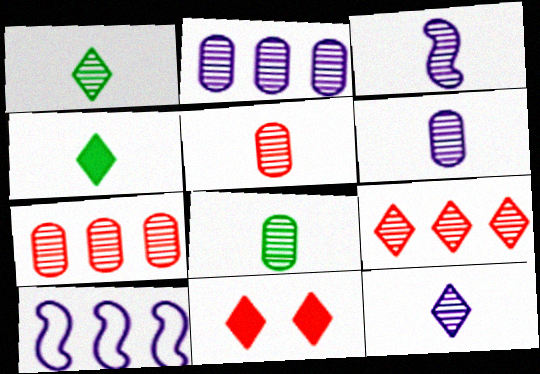[[1, 3, 5], 
[3, 6, 12], 
[5, 6, 8], 
[8, 10, 11]]